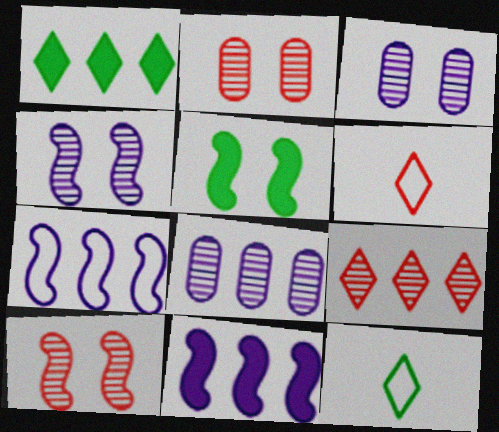[[2, 11, 12], 
[5, 6, 8]]